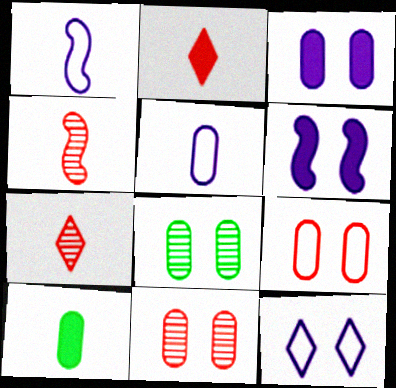[[1, 7, 10], 
[3, 8, 9]]